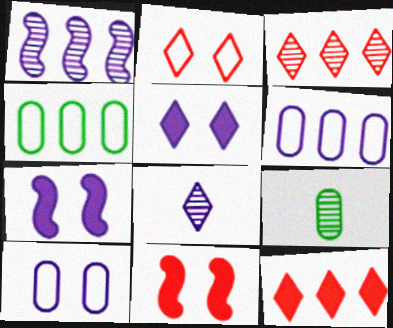[[1, 4, 12], 
[4, 8, 11], 
[6, 7, 8]]